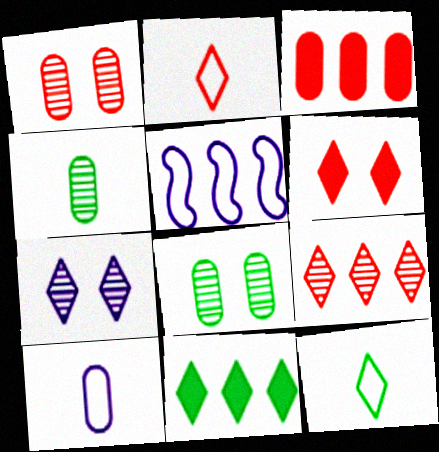[[2, 6, 9], 
[2, 7, 11], 
[3, 8, 10], 
[4, 5, 6]]